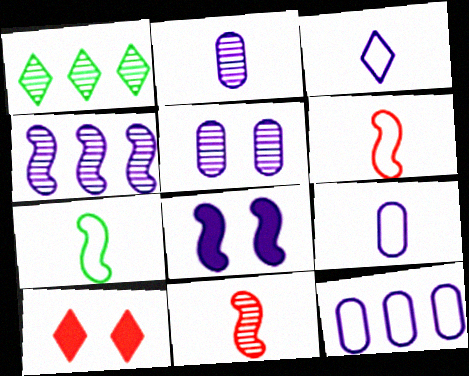[[1, 3, 10], 
[1, 5, 11]]